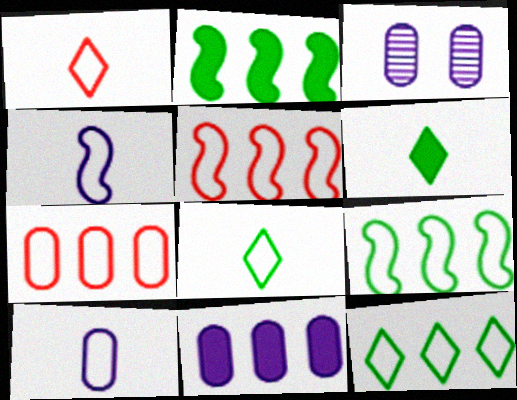[[1, 2, 3], 
[3, 5, 6], 
[3, 10, 11]]